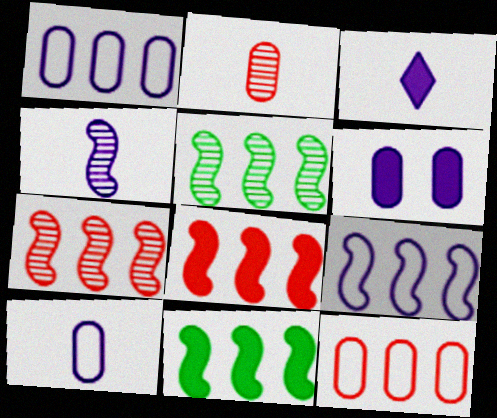[[3, 4, 10], 
[5, 8, 9], 
[7, 9, 11]]